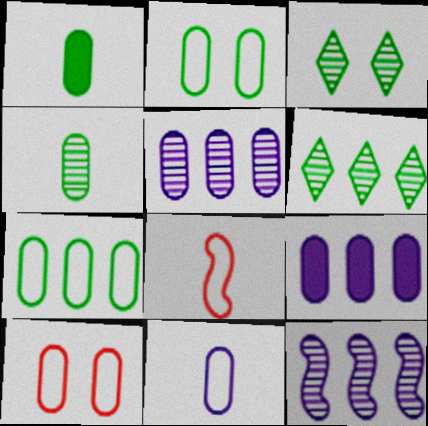[[1, 5, 10], 
[3, 8, 9], 
[4, 9, 10], 
[7, 10, 11]]